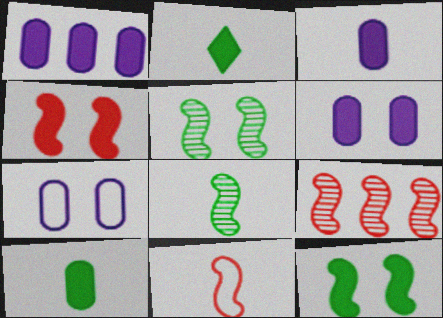[[1, 2, 4], 
[1, 3, 6], 
[2, 7, 9], 
[4, 9, 11]]